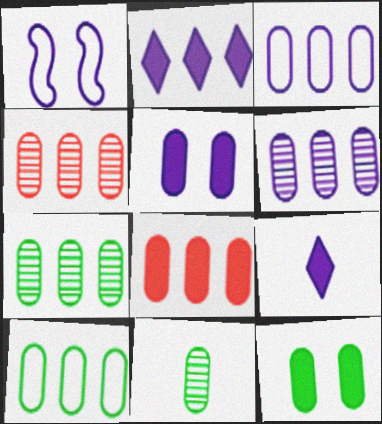[[1, 6, 9], 
[3, 7, 8], 
[4, 6, 7], 
[6, 8, 10], 
[10, 11, 12]]